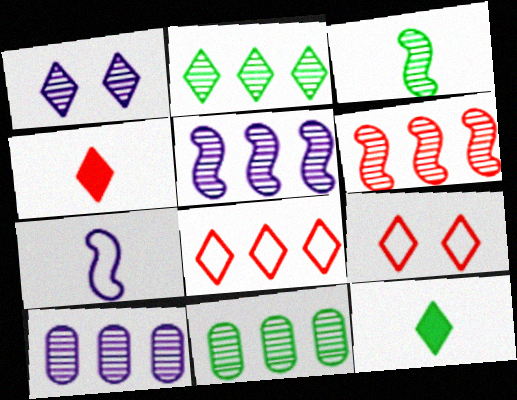[[1, 8, 12], 
[2, 6, 10]]